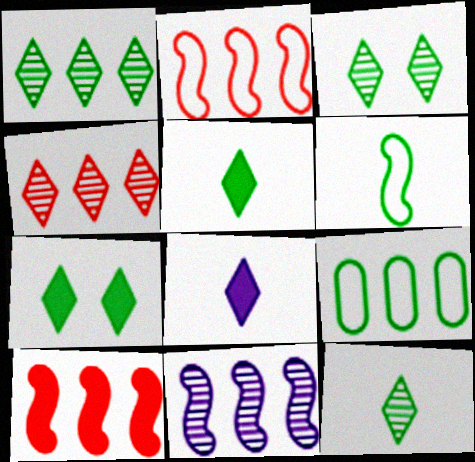[[1, 3, 12]]